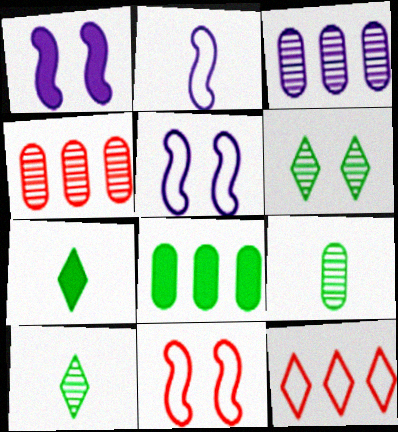[[1, 9, 12], 
[3, 7, 11], 
[4, 5, 7]]